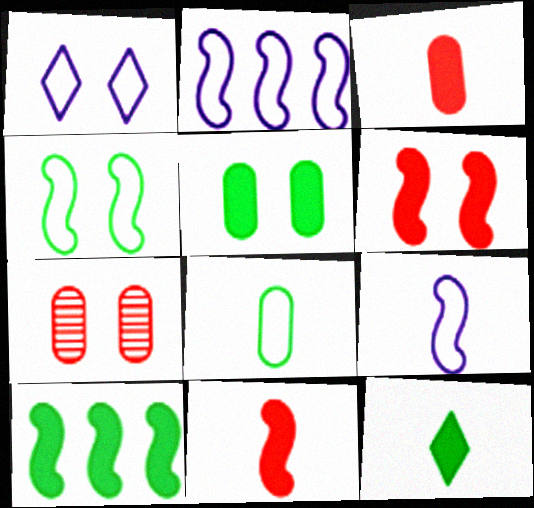[[2, 7, 12], 
[5, 10, 12]]